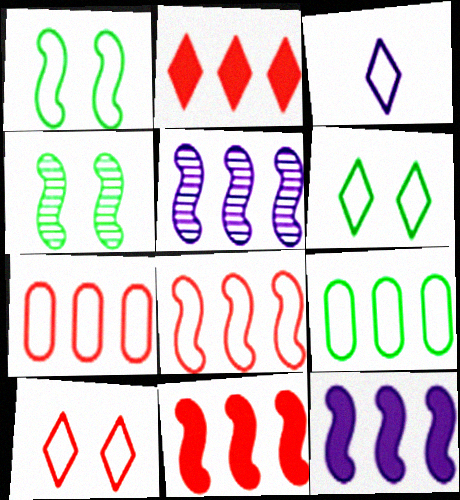[[1, 3, 7], 
[2, 5, 9]]